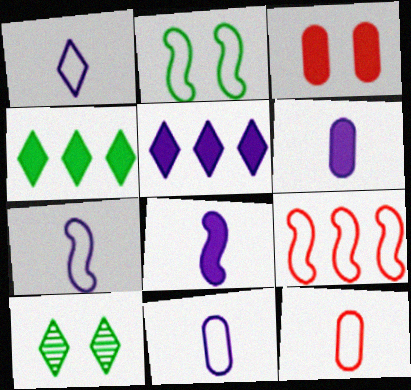[[1, 7, 11], 
[2, 7, 9], 
[3, 4, 8], 
[6, 9, 10]]